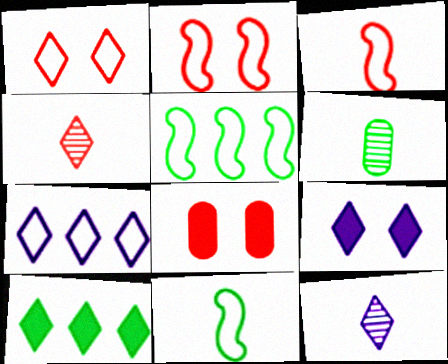[[1, 10, 12], 
[5, 8, 12], 
[7, 9, 12]]